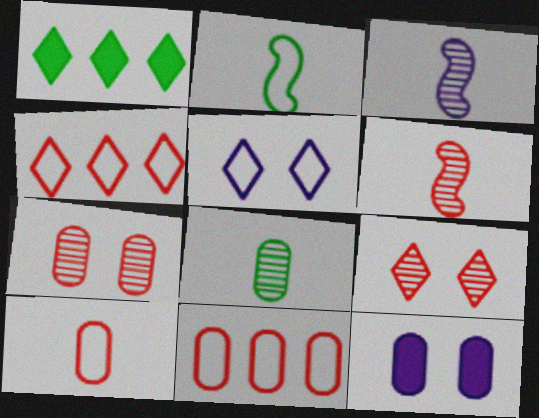[[2, 5, 11], 
[8, 11, 12]]